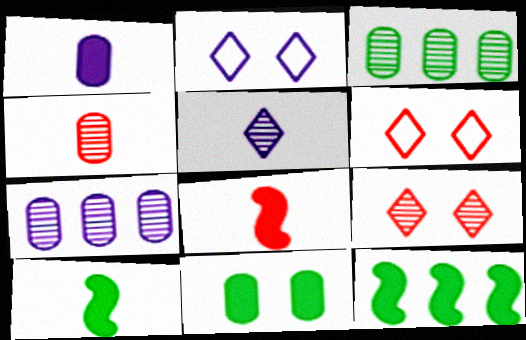[[2, 3, 8], 
[2, 4, 12], 
[6, 7, 10]]